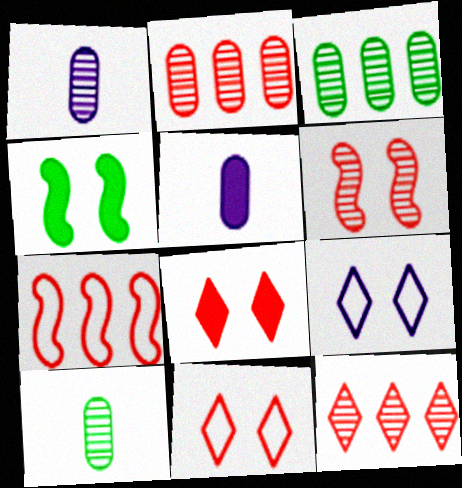[]